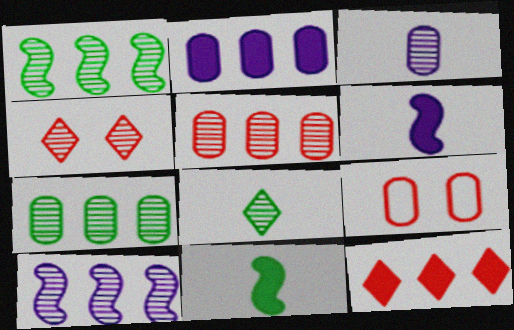[[1, 3, 4]]